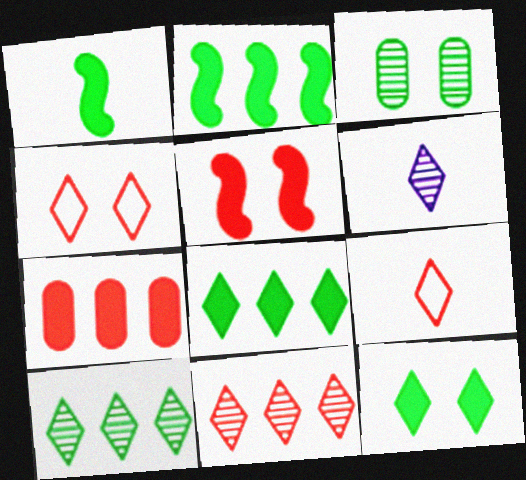[[4, 6, 8]]